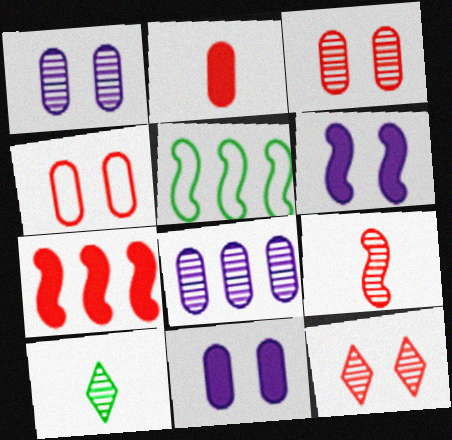[[5, 6, 9]]